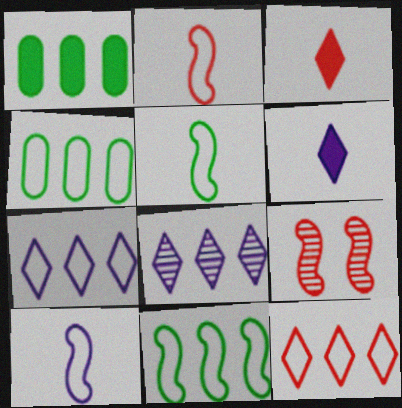[[2, 5, 10], 
[4, 6, 9]]